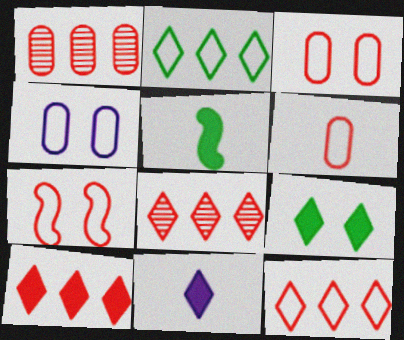[[4, 5, 8], 
[6, 7, 12], 
[8, 10, 12], 
[9, 10, 11]]